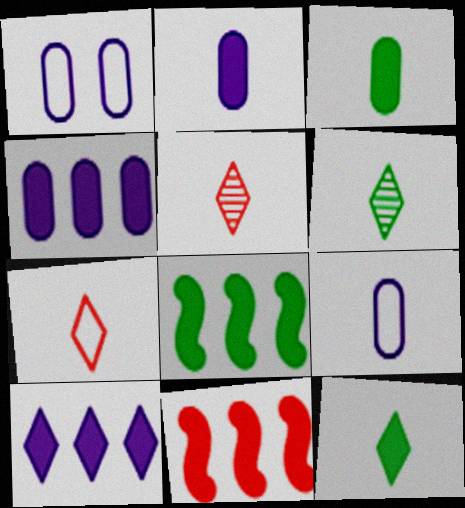[[1, 5, 8], 
[1, 6, 11]]